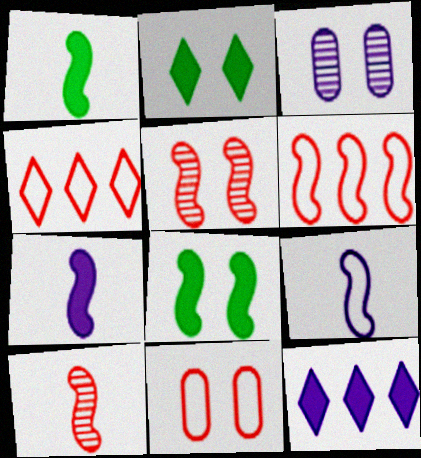[[1, 3, 4], 
[1, 9, 10], 
[3, 9, 12]]